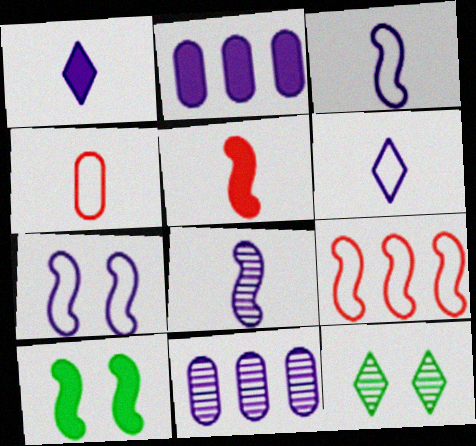[[1, 7, 11], 
[8, 9, 10]]